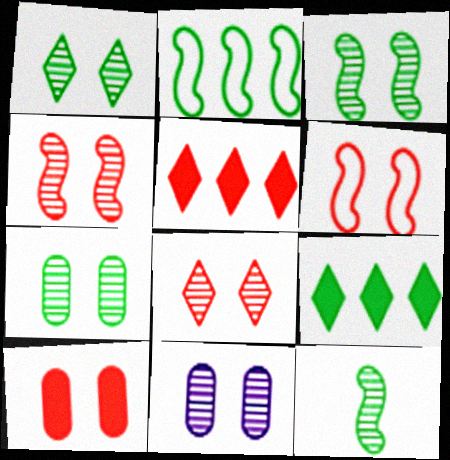[[1, 3, 7], 
[1, 4, 11], 
[3, 8, 11], 
[6, 8, 10]]